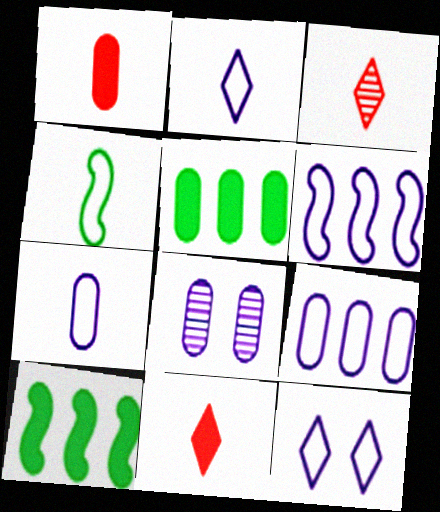[[6, 7, 12]]